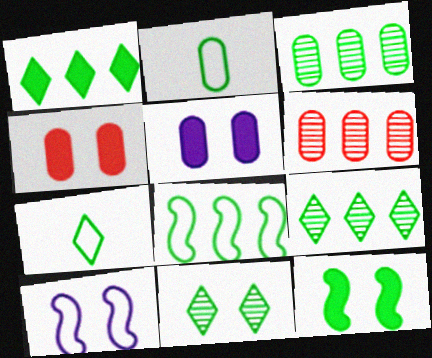[[1, 3, 8], 
[1, 7, 11], 
[2, 5, 6], 
[2, 9, 12], 
[3, 7, 12], 
[4, 10, 11]]